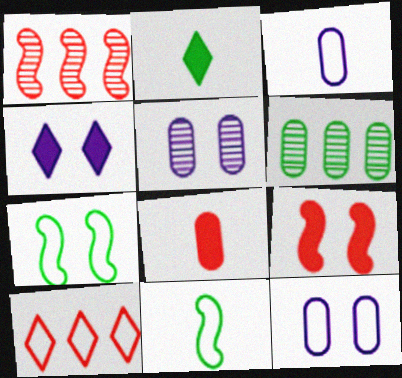[[1, 2, 12], 
[2, 6, 7], 
[3, 7, 10], 
[6, 8, 12], 
[10, 11, 12]]